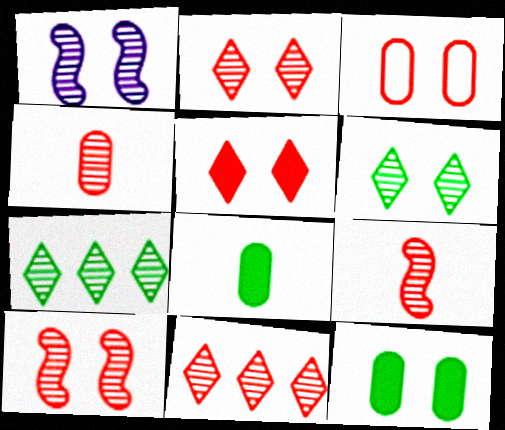[[1, 4, 7], 
[3, 5, 10], 
[4, 10, 11]]